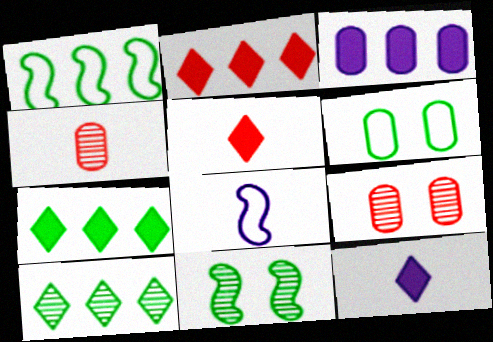[[1, 9, 12], 
[3, 4, 6], 
[7, 8, 9]]